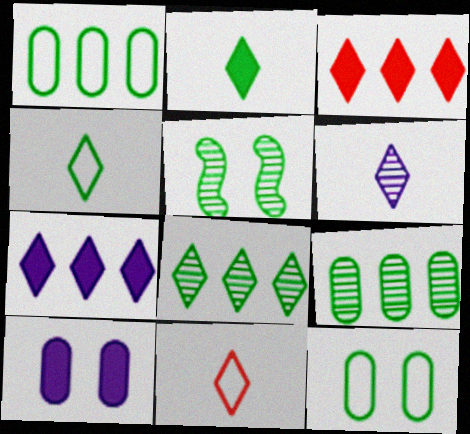[[1, 2, 5], 
[2, 6, 11]]